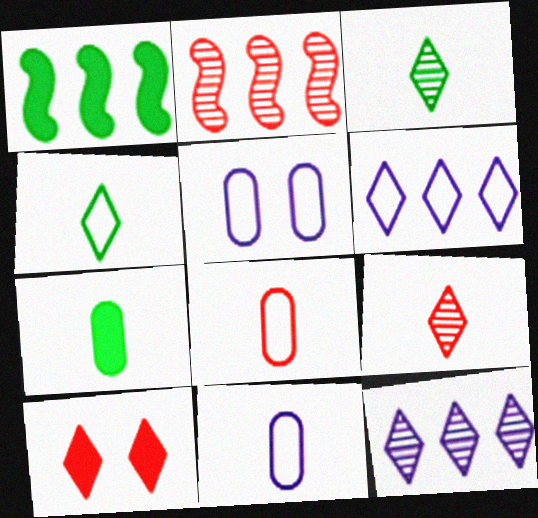[[1, 5, 9], 
[2, 8, 10], 
[3, 6, 10], 
[4, 10, 12]]